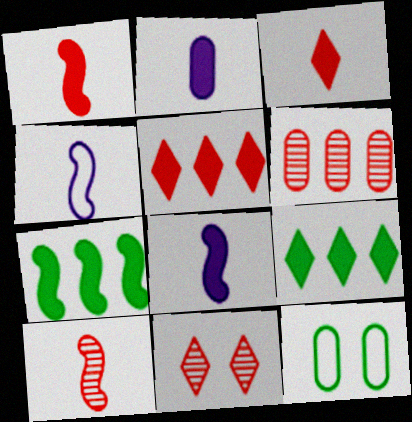[[2, 6, 12], 
[6, 10, 11]]